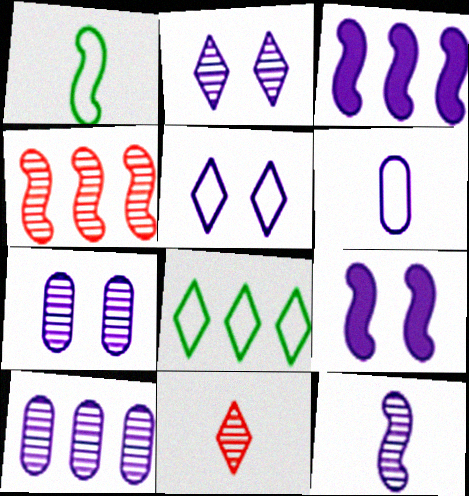[[1, 4, 9], 
[2, 3, 6], 
[2, 10, 12], 
[5, 7, 9]]